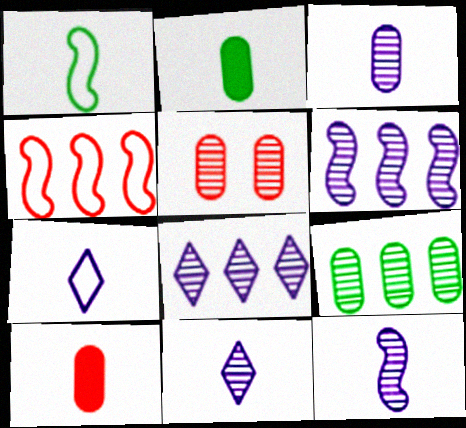[[1, 10, 11], 
[3, 5, 9], 
[3, 11, 12]]